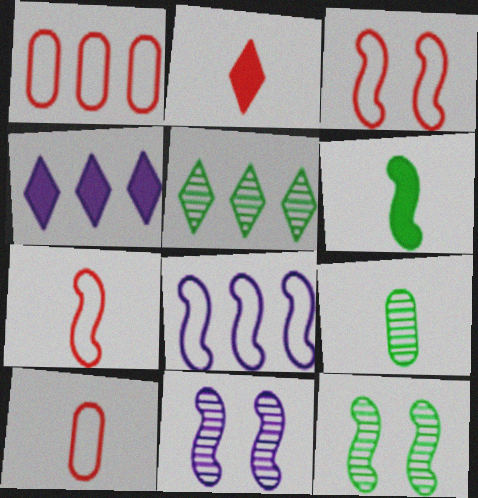[[3, 4, 9], 
[4, 10, 12], 
[5, 9, 12]]